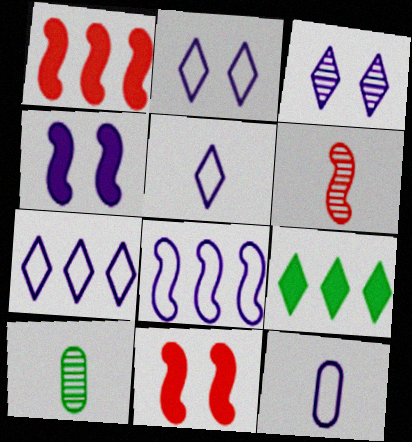[[1, 2, 10], 
[2, 5, 7], 
[2, 8, 12], 
[7, 10, 11]]